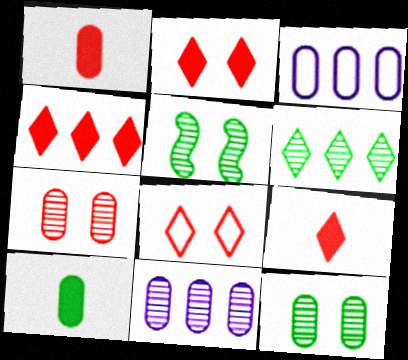[[1, 3, 12], 
[2, 4, 9], 
[3, 5, 9], 
[3, 7, 10]]